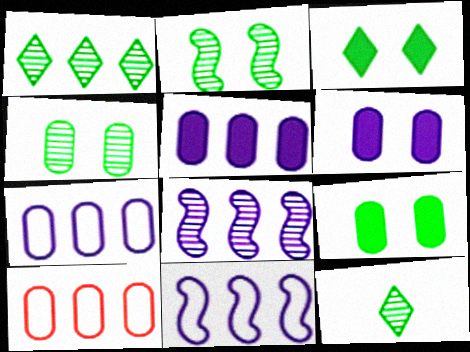[]